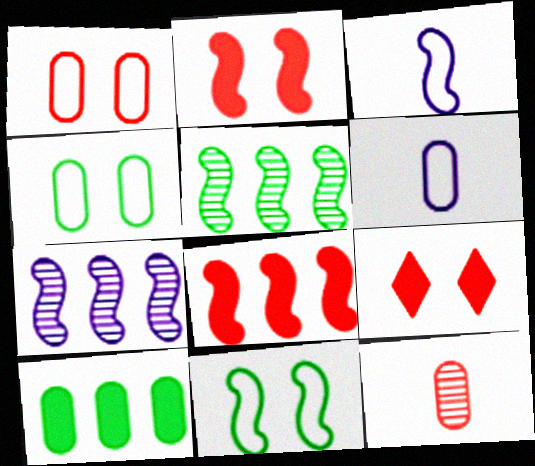[[2, 3, 5], 
[5, 6, 9]]